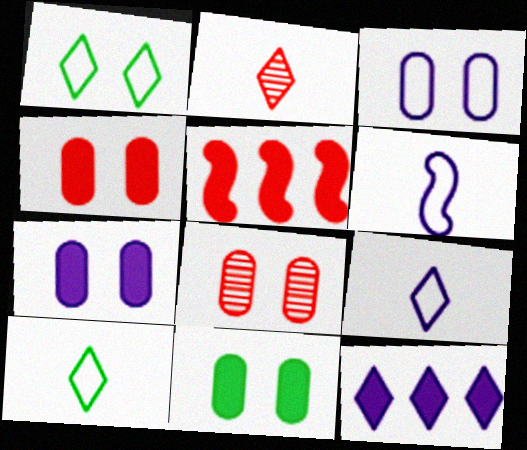[[1, 2, 12], 
[3, 8, 11], 
[4, 7, 11]]